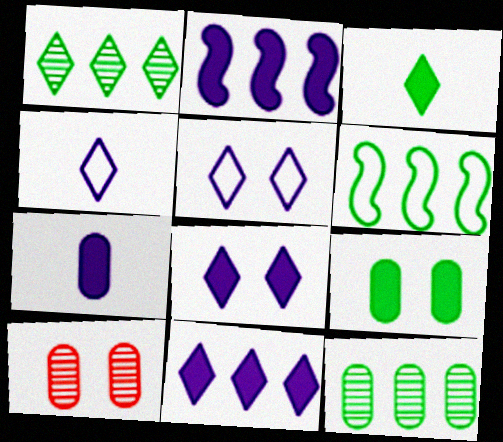[[2, 7, 8]]